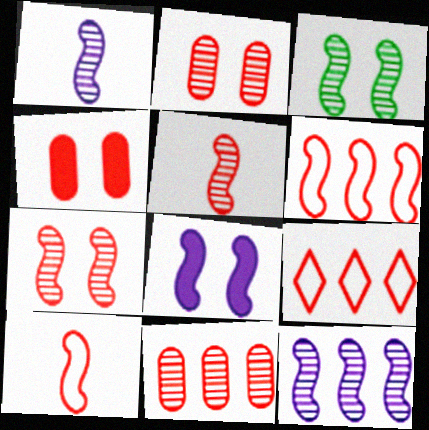[[3, 5, 12], 
[4, 5, 9]]